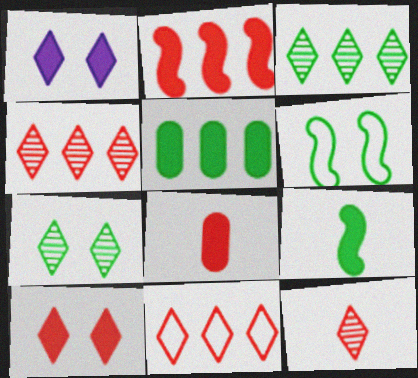[[2, 8, 10], 
[10, 11, 12]]